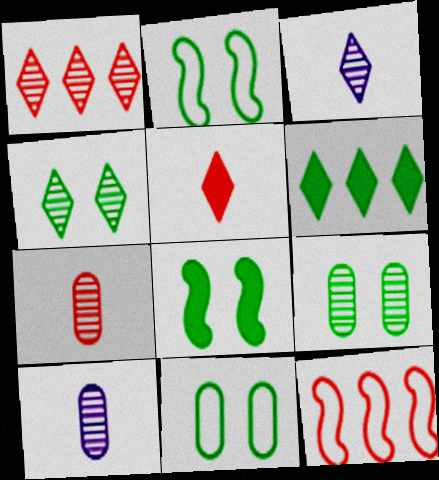[[1, 3, 4], 
[4, 8, 11]]